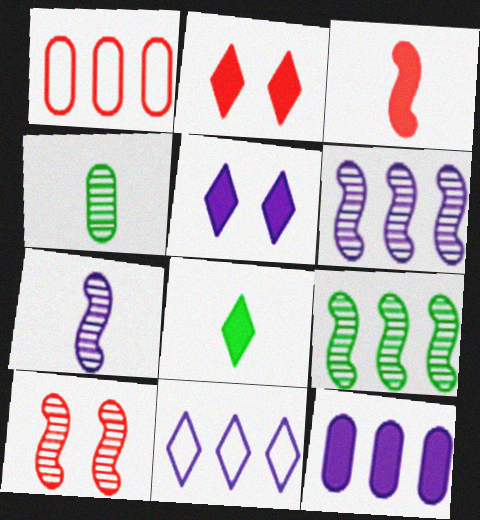[[6, 11, 12], 
[7, 9, 10]]